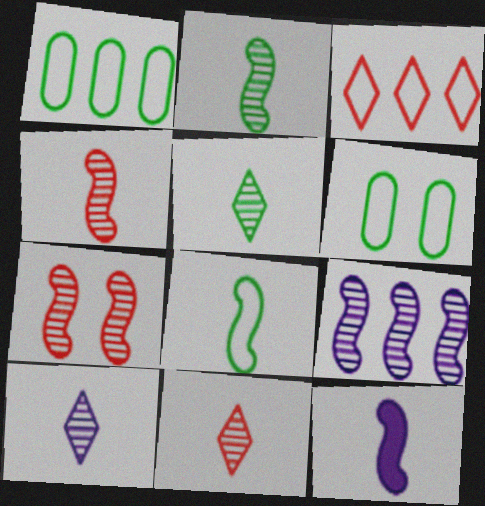[[2, 7, 9], 
[4, 8, 12], 
[5, 10, 11]]